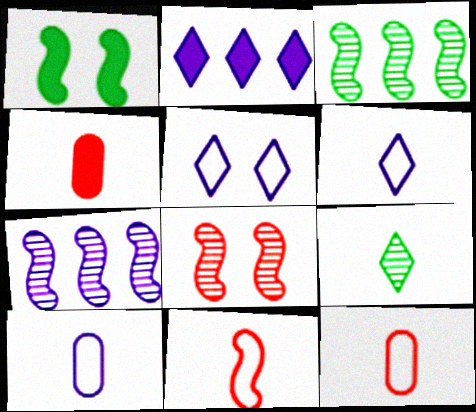[[1, 2, 4], 
[1, 7, 11], 
[3, 4, 5]]